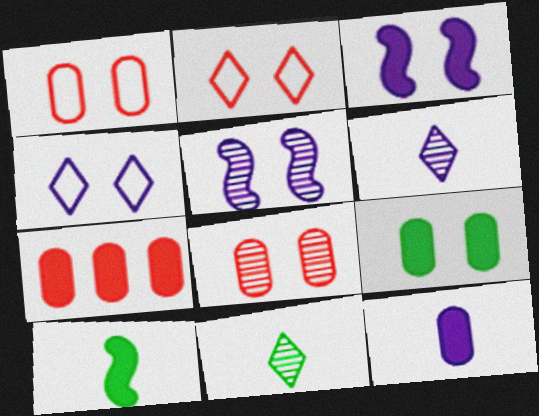[[2, 5, 9], 
[7, 9, 12]]